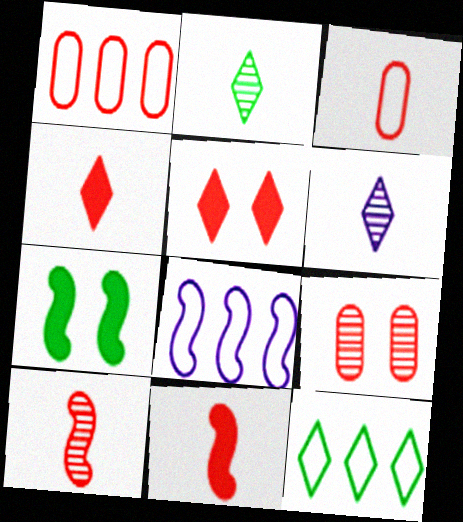[[1, 5, 10], 
[1, 6, 7], 
[1, 8, 12], 
[3, 4, 10], 
[5, 6, 12], 
[7, 8, 10]]